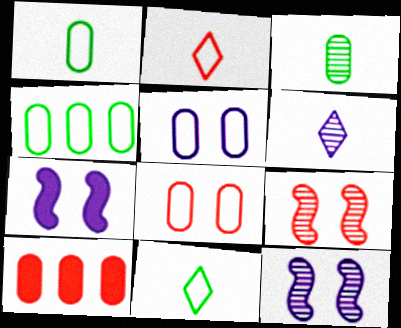[[2, 9, 10], 
[3, 5, 10], 
[10, 11, 12]]